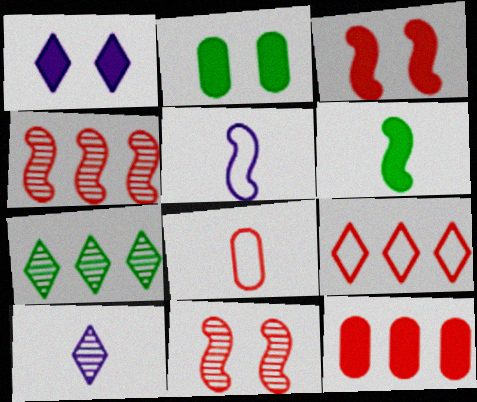[[1, 2, 3], 
[1, 6, 12], 
[4, 9, 12], 
[6, 8, 10]]